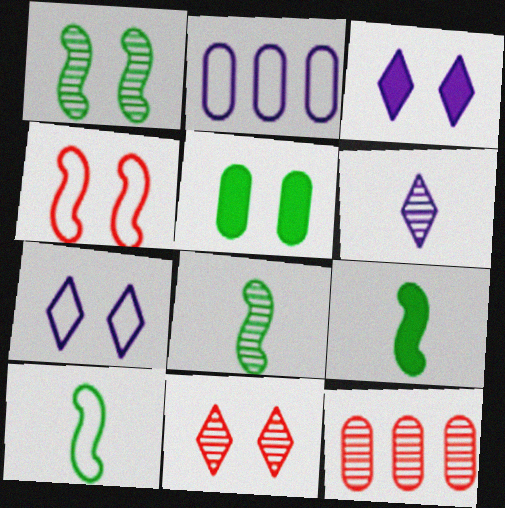[[1, 6, 12], 
[2, 9, 11], 
[3, 10, 12], 
[7, 9, 12], 
[8, 9, 10]]